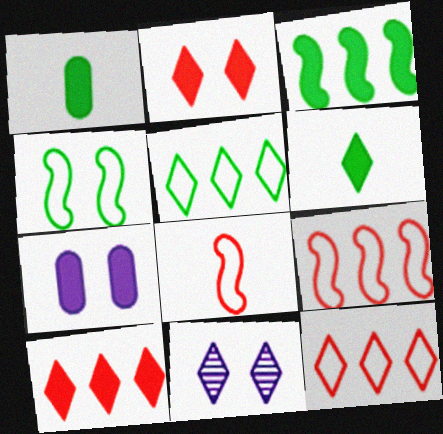[[1, 9, 11], 
[6, 11, 12]]